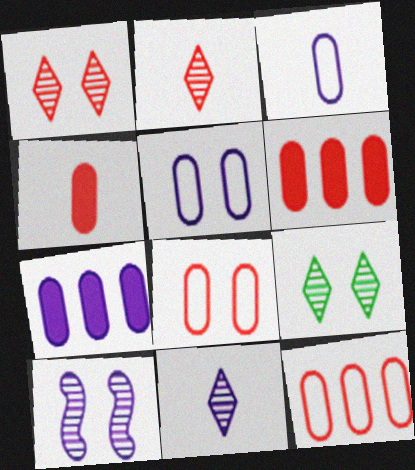[]